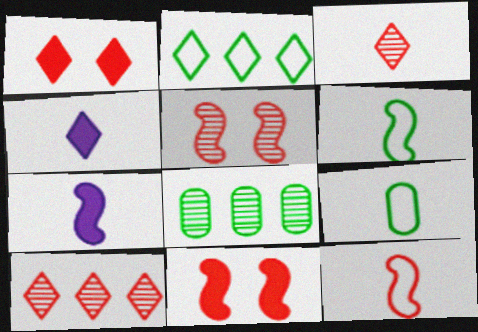[[3, 7, 9]]